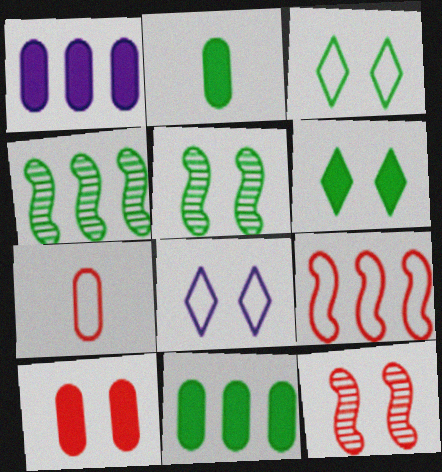[[1, 2, 10], 
[2, 3, 4], 
[5, 8, 10]]